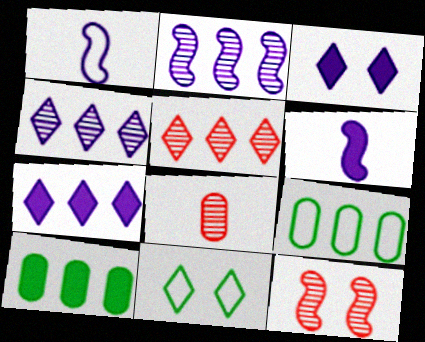[[5, 8, 12]]